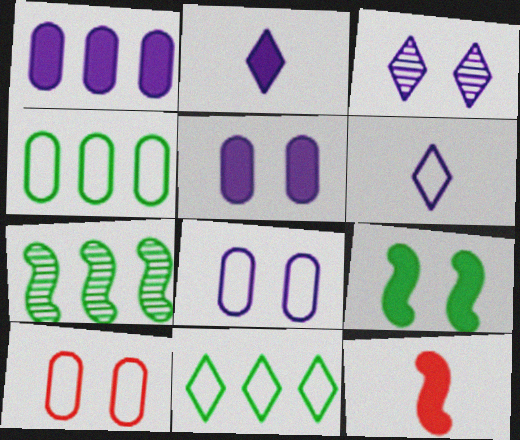[[2, 7, 10], 
[3, 4, 12], 
[3, 9, 10]]